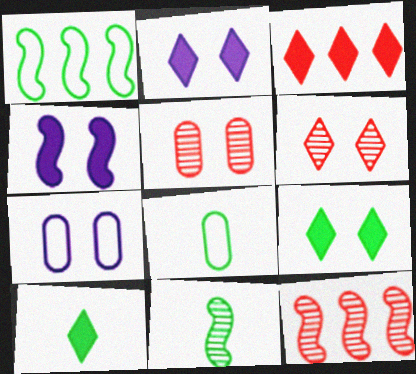[[2, 3, 10], 
[2, 8, 12], 
[3, 7, 11], 
[7, 10, 12], 
[8, 10, 11]]